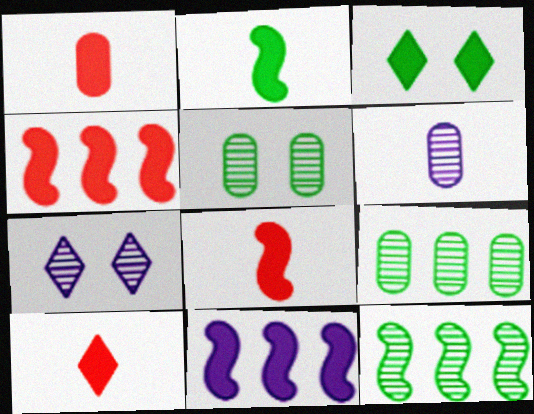[[1, 3, 11], 
[1, 8, 10]]